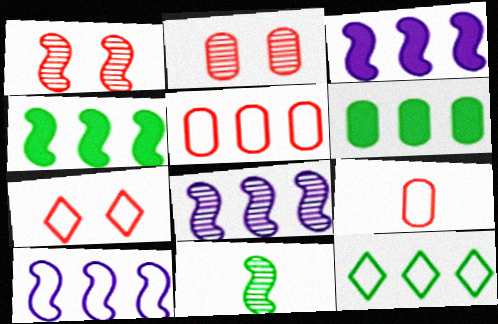[[1, 8, 11], 
[3, 8, 10], 
[5, 10, 12]]